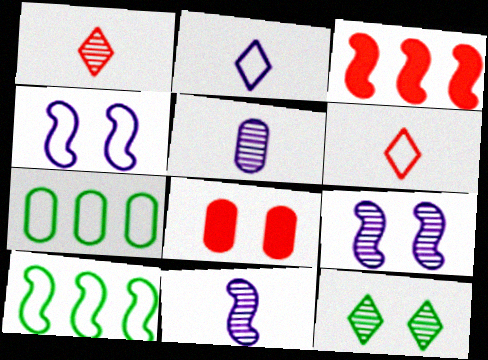[[4, 6, 7], 
[4, 8, 12], 
[5, 7, 8]]